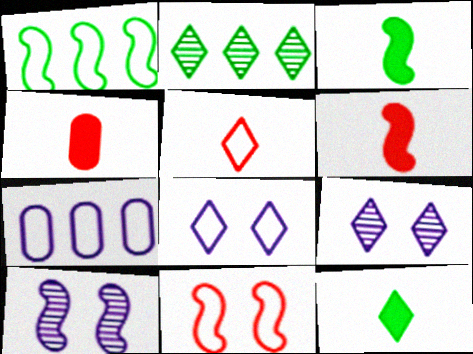[[1, 4, 9], 
[1, 6, 10]]